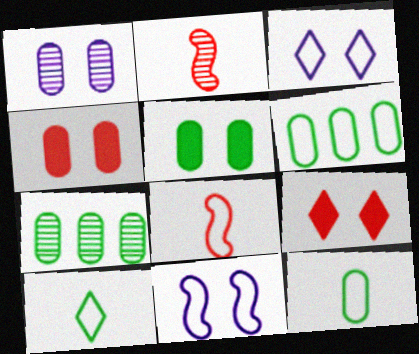[[3, 6, 8], 
[5, 7, 12]]